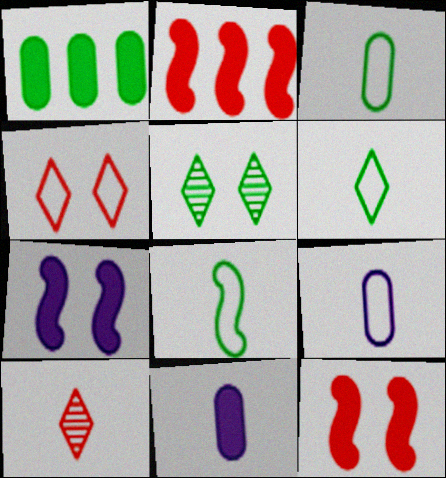[[1, 5, 8], 
[2, 5, 9], 
[3, 6, 8], 
[8, 10, 11]]